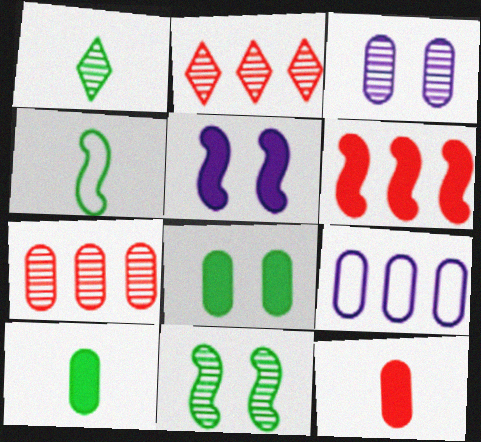[[1, 4, 10]]